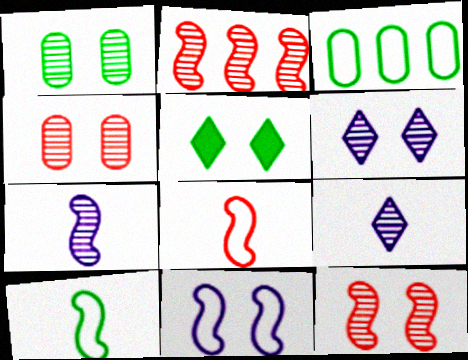[[1, 2, 9], 
[1, 6, 12], 
[4, 5, 11]]